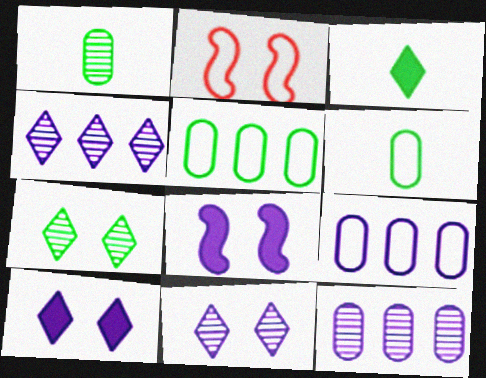[[2, 3, 12]]